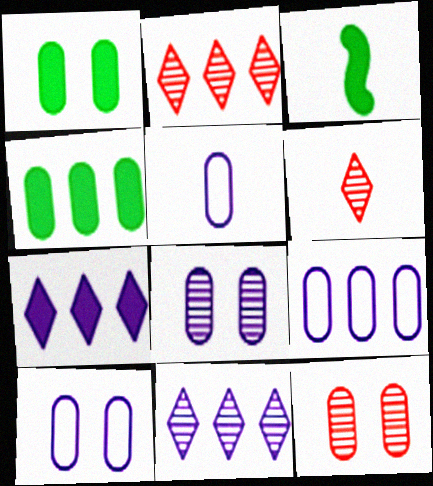[[1, 10, 12], 
[2, 3, 10], 
[3, 5, 6], 
[4, 5, 12], 
[5, 9, 10]]